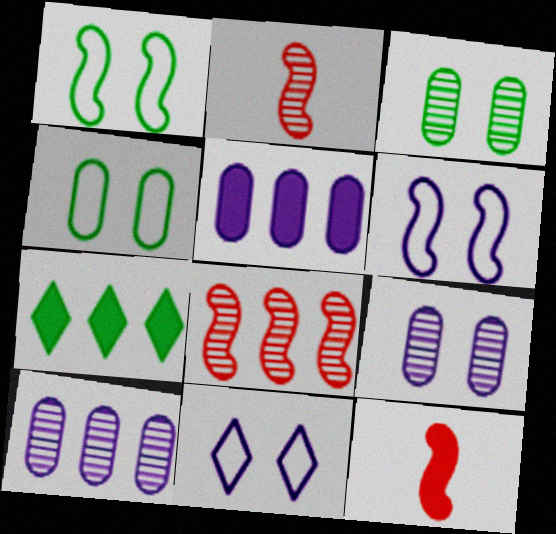[]